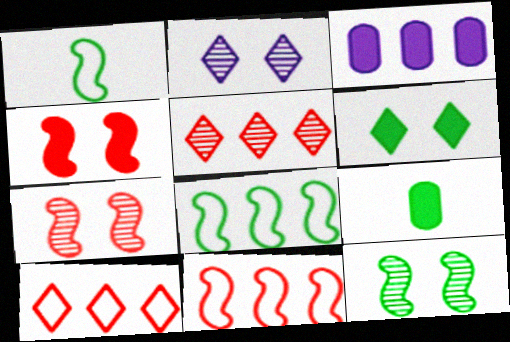[[2, 9, 11], 
[3, 5, 8]]